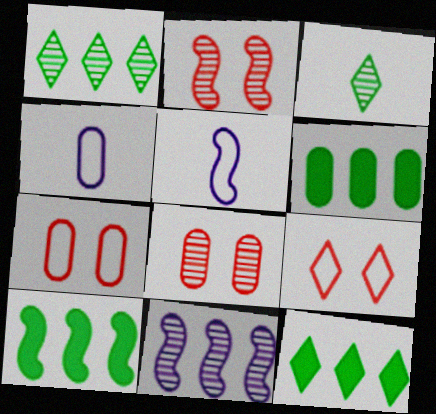[[2, 4, 12], 
[2, 5, 10], 
[3, 8, 11], 
[4, 6, 8], 
[5, 8, 12], 
[6, 10, 12]]